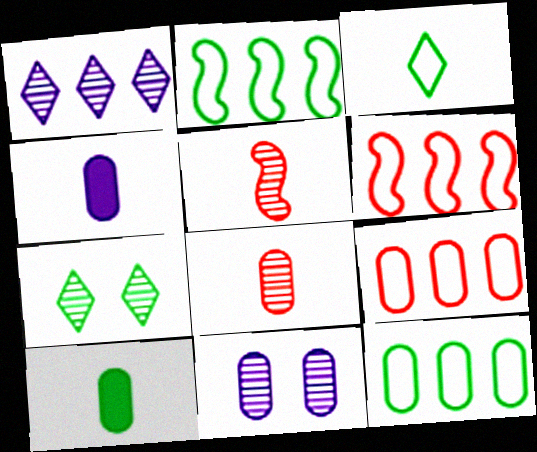[[2, 7, 10], 
[3, 4, 5], 
[4, 6, 7], 
[9, 10, 11]]